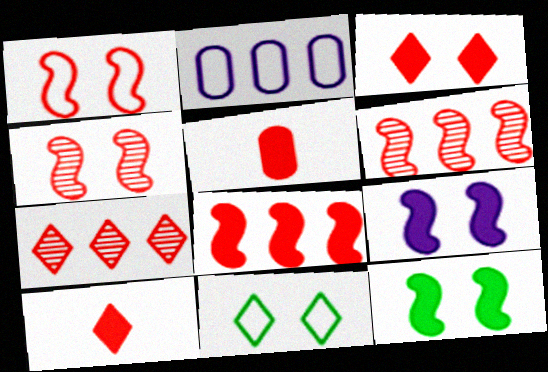[[1, 5, 7], 
[3, 5, 8]]